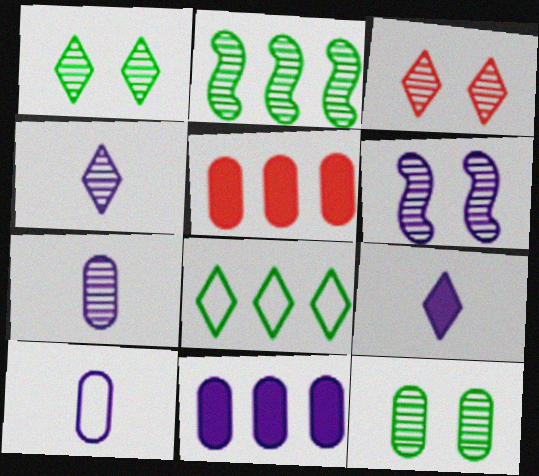[[2, 3, 7], 
[3, 6, 12], 
[3, 8, 9], 
[5, 10, 12]]